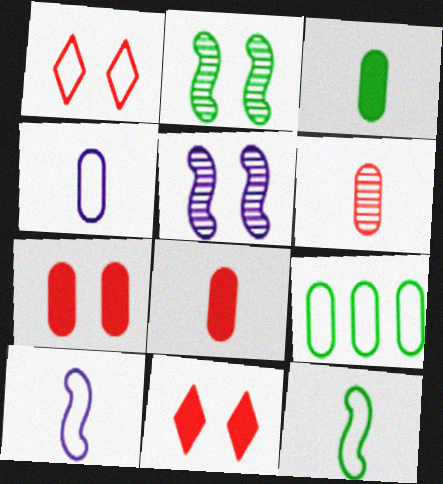[[1, 9, 10], 
[3, 4, 6]]